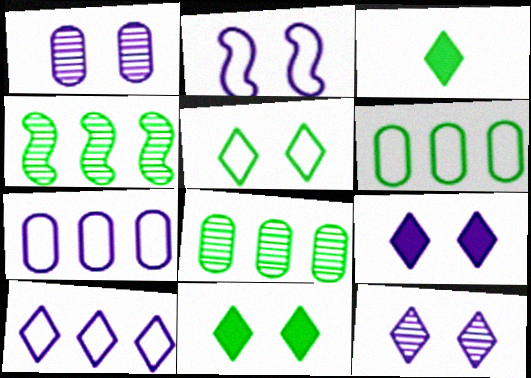[[1, 2, 9]]